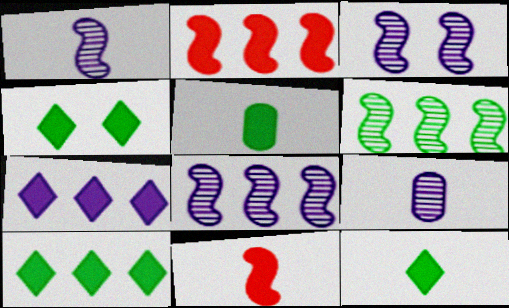[[1, 3, 8], 
[4, 10, 12]]